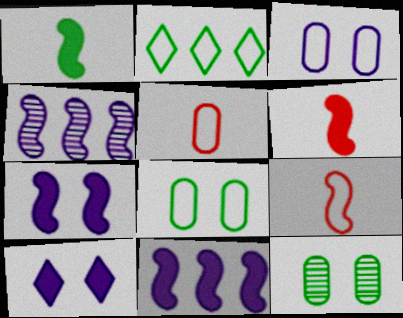[[1, 2, 12], 
[2, 3, 9]]